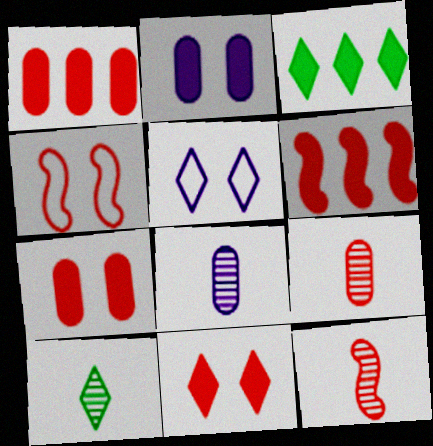[[3, 4, 8], 
[4, 6, 12], 
[8, 10, 12]]